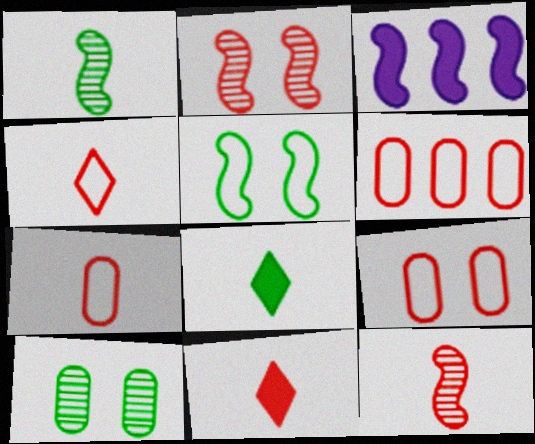[[2, 6, 11], 
[3, 4, 10], 
[3, 5, 12], 
[6, 7, 9], 
[7, 11, 12]]